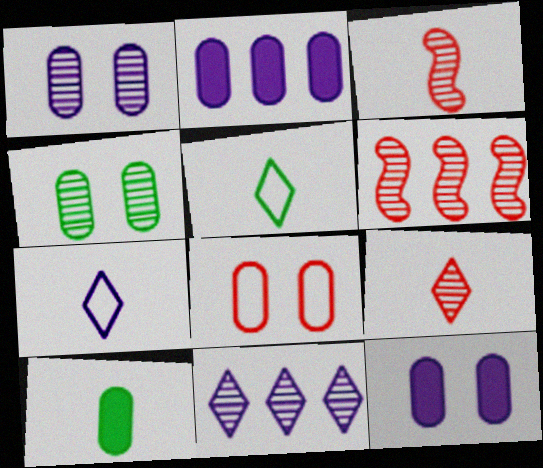[[3, 4, 11], 
[3, 7, 10], 
[4, 8, 12], 
[5, 6, 12]]